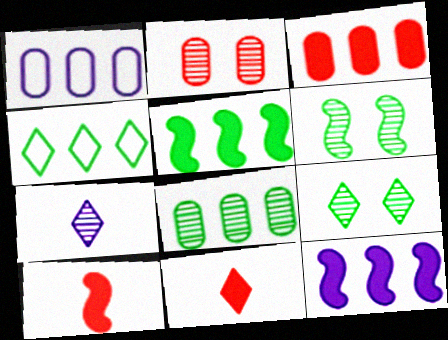[[1, 3, 8], 
[1, 6, 11], 
[1, 9, 10], 
[4, 5, 8]]